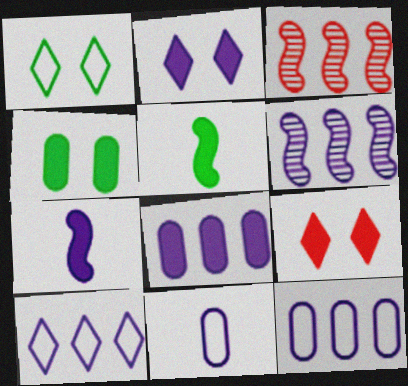[[2, 6, 11], 
[2, 7, 8], 
[5, 8, 9], 
[6, 8, 10]]